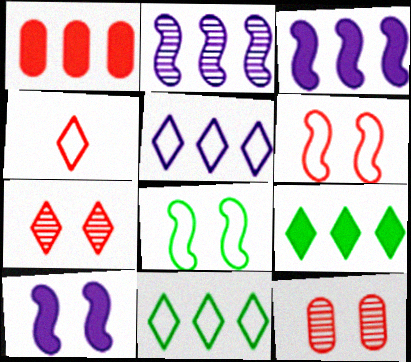[[1, 2, 11], 
[1, 3, 9]]